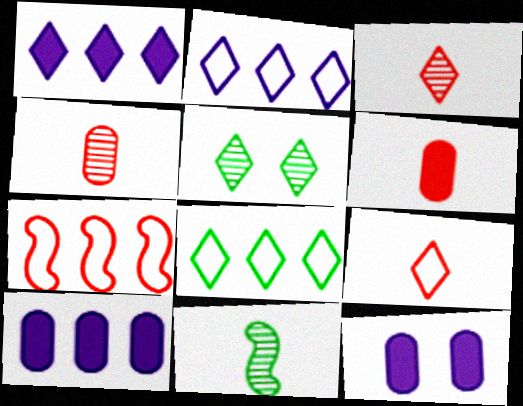[[1, 5, 9]]